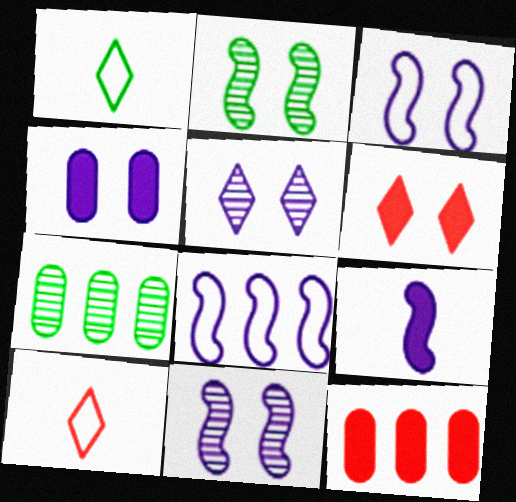[[1, 11, 12], 
[3, 4, 5], 
[8, 9, 11]]